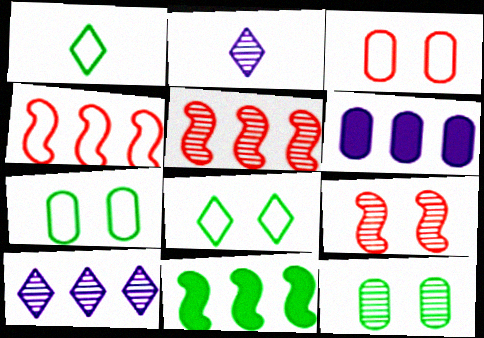[[1, 6, 9], 
[1, 11, 12], 
[2, 3, 11], 
[2, 5, 12]]